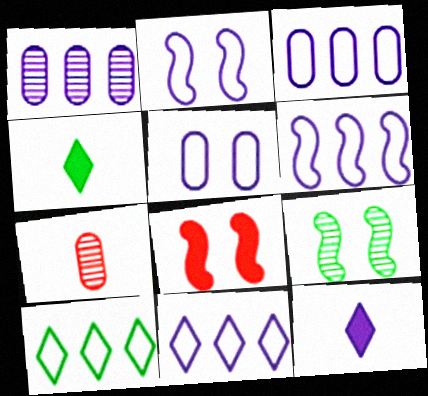[[1, 2, 12], 
[2, 8, 9], 
[3, 6, 11]]